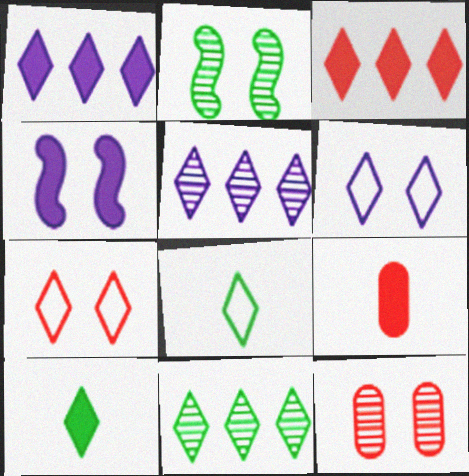[[5, 7, 10]]